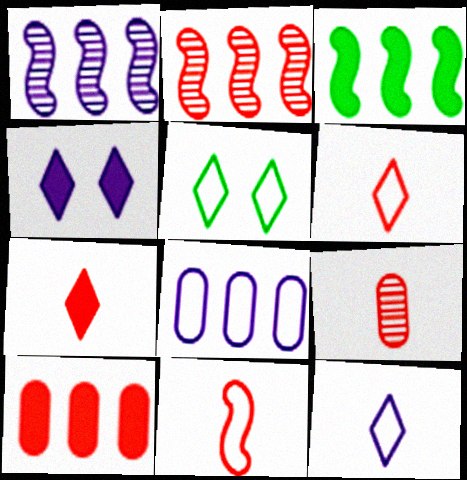[[5, 8, 11], 
[7, 9, 11]]